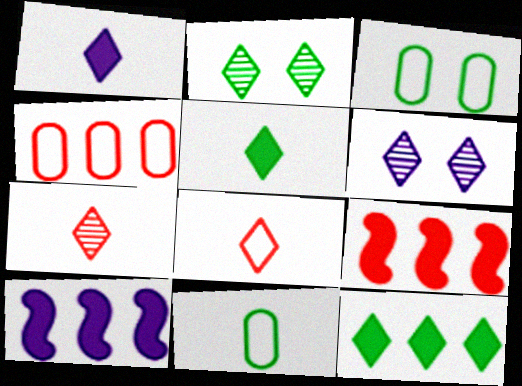[[3, 7, 10], 
[6, 8, 12], 
[6, 9, 11]]